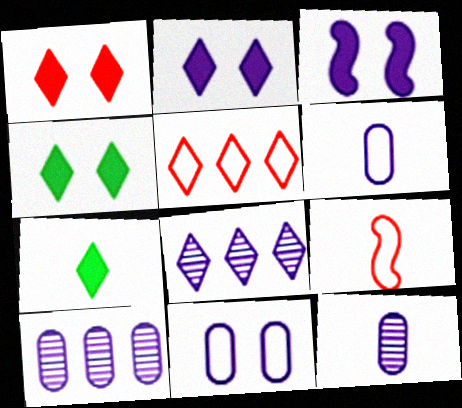[[1, 2, 4], 
[3, 6, 8], 
[4, 9, 10], 
[7, 9, 12]]